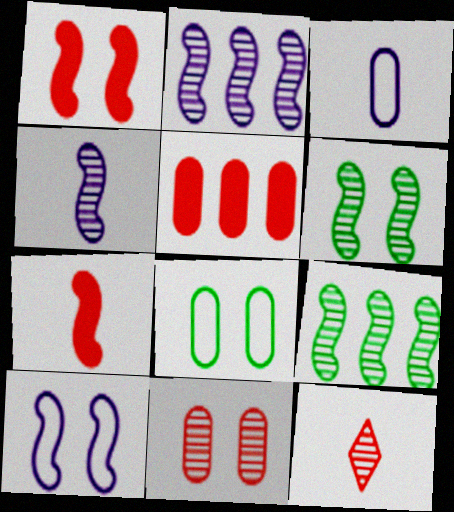[[1, 6, 10], 
[7, 9, 10]]